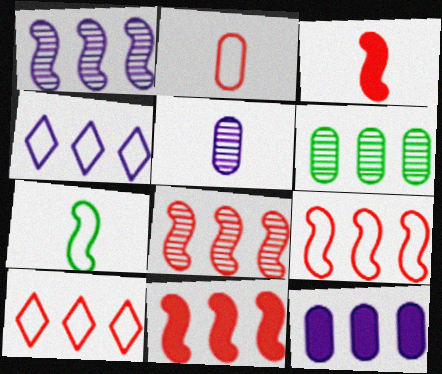[[1, 4, 12], 
[4, 6, 11], 
[8, 9, 11]]